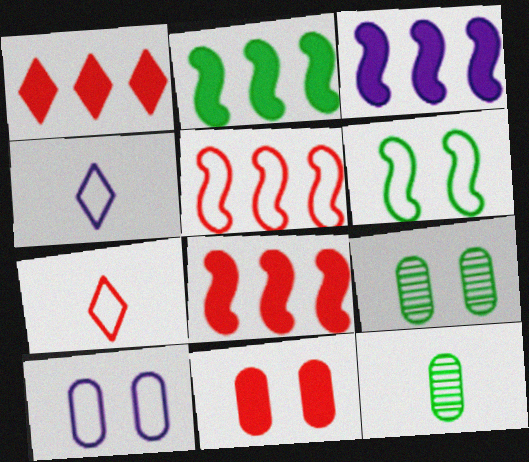[[2, 3, 8], 
[3, 7, 9], 
[4, 8, 9], 
[9, 10, 11]]